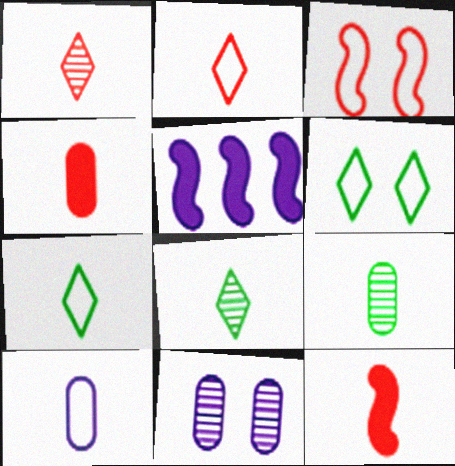[[4, 9, 10], 
[8, 10, 12]]